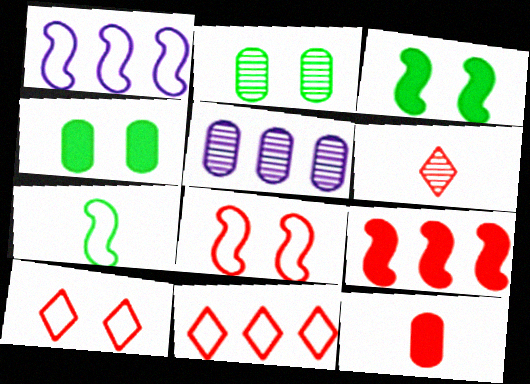[[1, 4, 6], 
[1, 7, 8]]